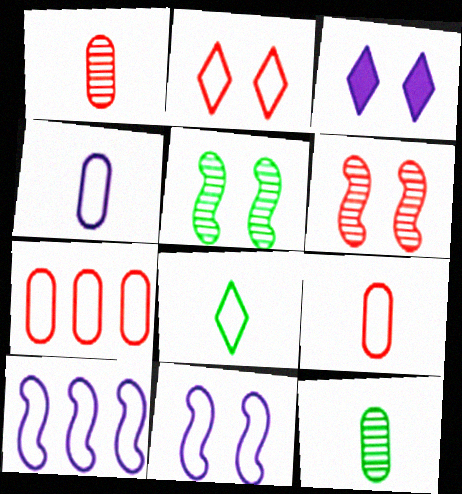[[7, 8, 11]]